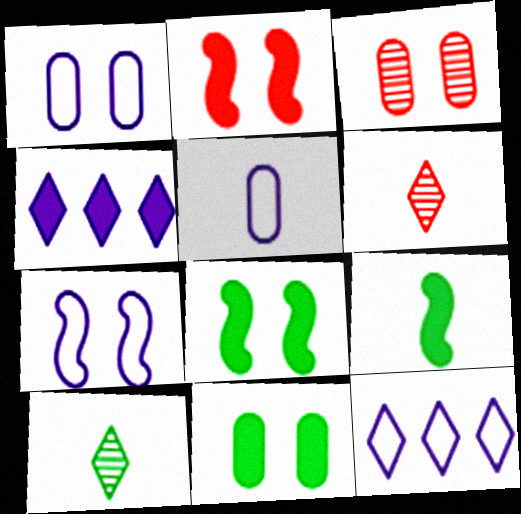[[1, 3, 11], 
[3, 9, 12], 
[5, 6, 9], 
[5, 7, 12]]